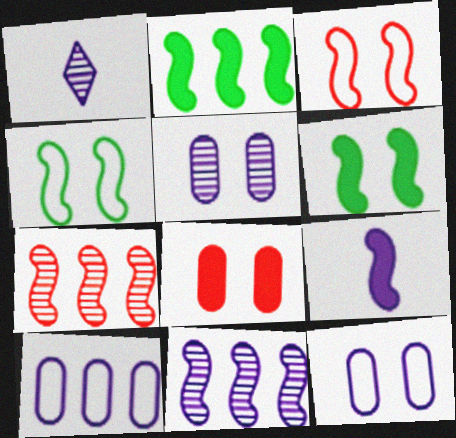[[1, 5, 11], 
[4, 7, 9]]